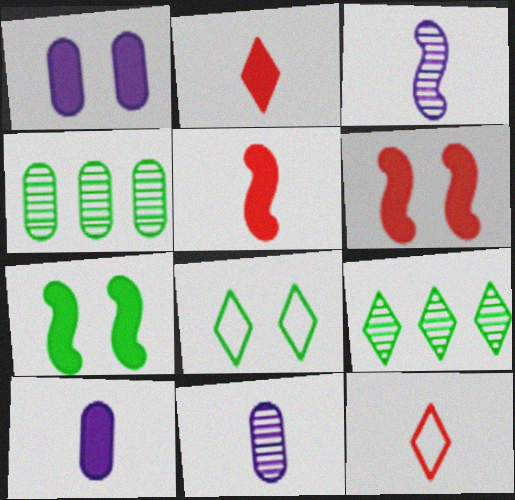[]